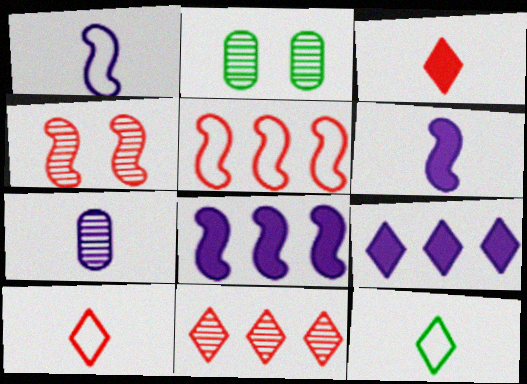[[2, 8, 10]]